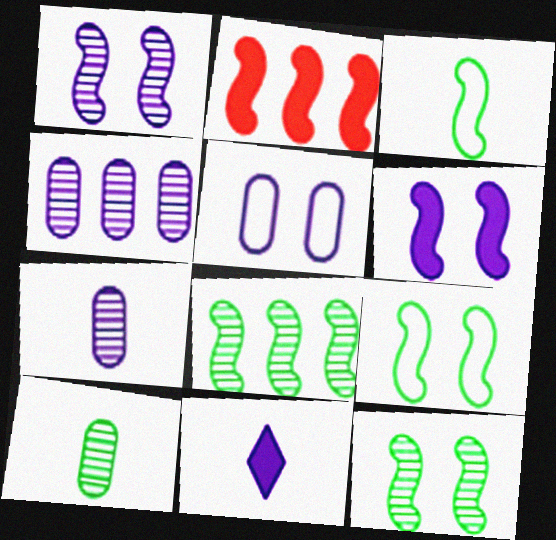[[1, 2, 3]]